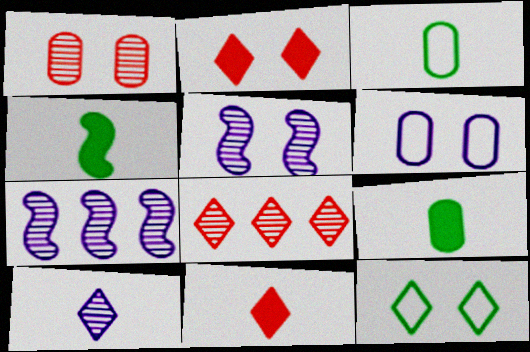[[2, 3, 7], 
[4, 6, 8]]